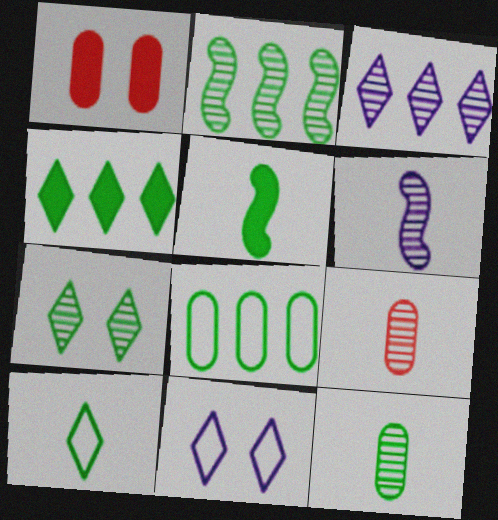[[2, 4, 8], 
[2, 7, 12], 
[4, 7, 10], 
[5, 7, 8], 
[5, 10, 12]]